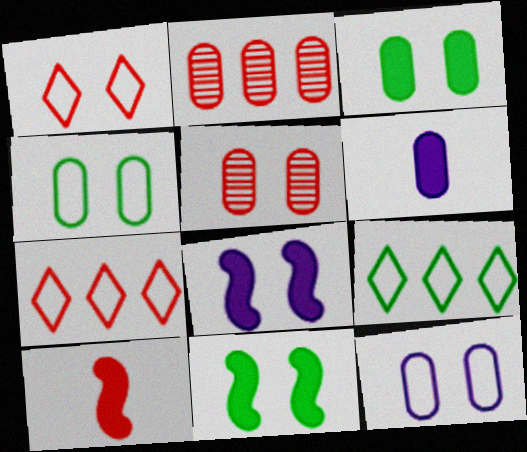[[1, 2, 10], 
[2, 4, 6], 
[3, 5, 12], 
[5, 7, 10]]